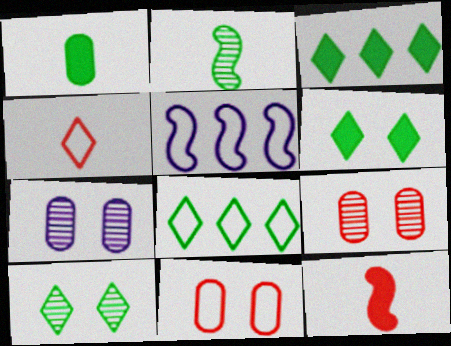[[7, 8, 12]]